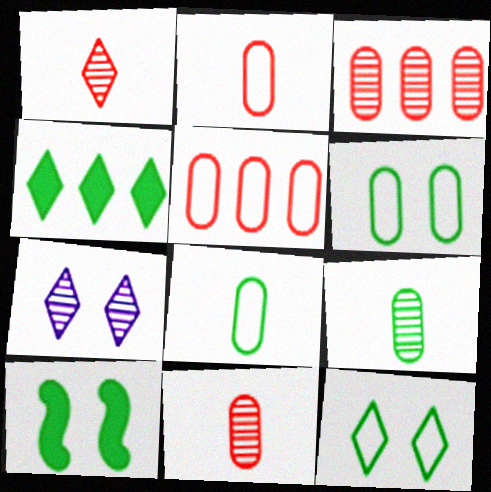[]